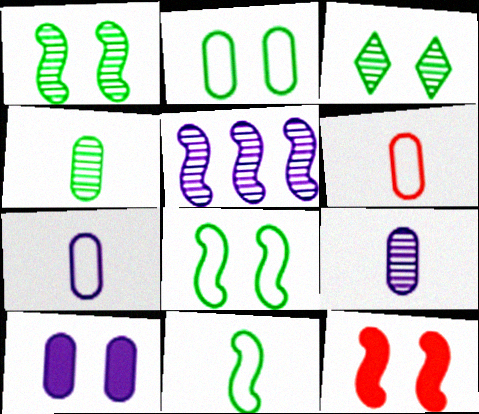[[5, 11, 12]]